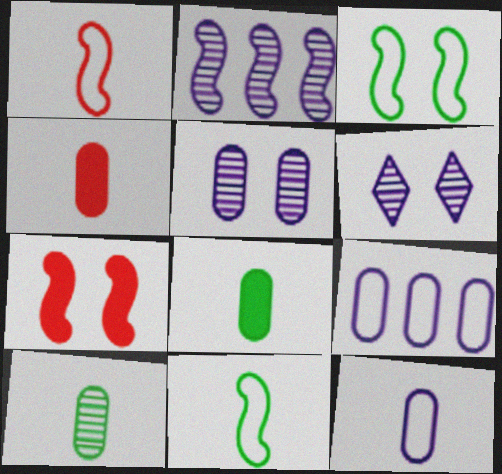[[2, 7, 11], 
[4, 10, 12]]